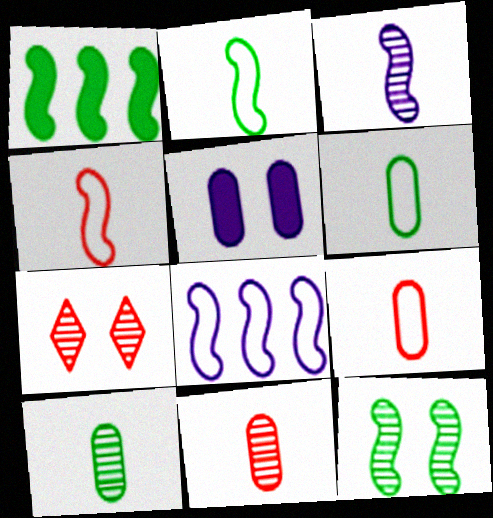[[1, 2, 12]]